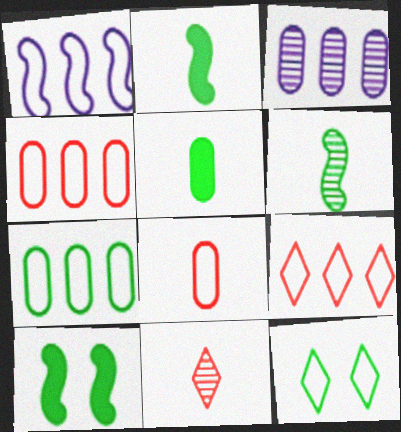[[1, 7, 9], 
[1, 8, 12]]